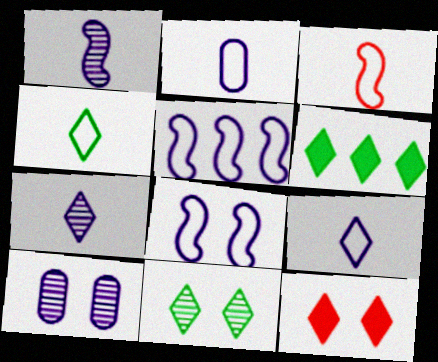[[2, 3, 4], 
[3, 6, 10], 
[4, 6, 11]]